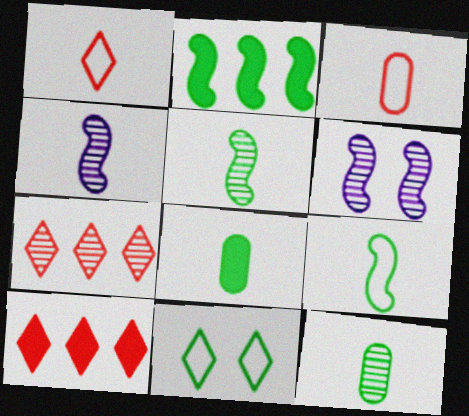[[1, 4, 8], 
[2, 11, 12], 
[6, 7, 12]]